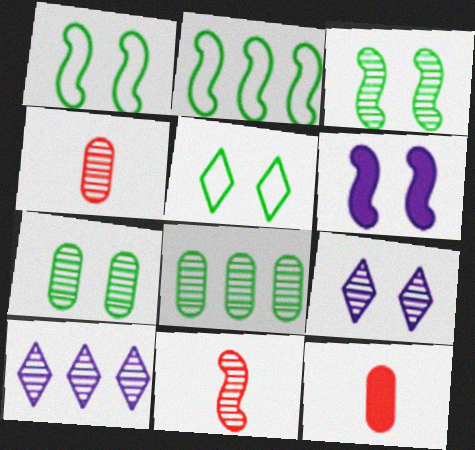[[1, 10, 12], 
[2, 6, 11], 
[2, 9, 12], 
[3, 4, 10], 
[7, 10, 11], 
[8, 9, 11]]